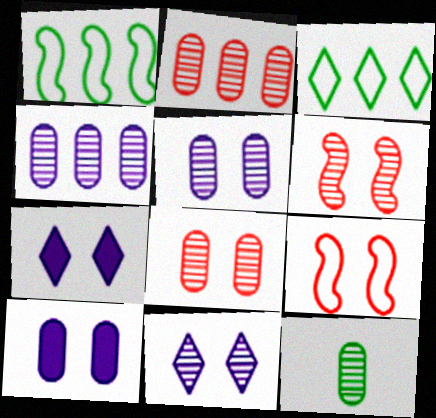[[2, 5, 12], 
[4, 8, 12]]